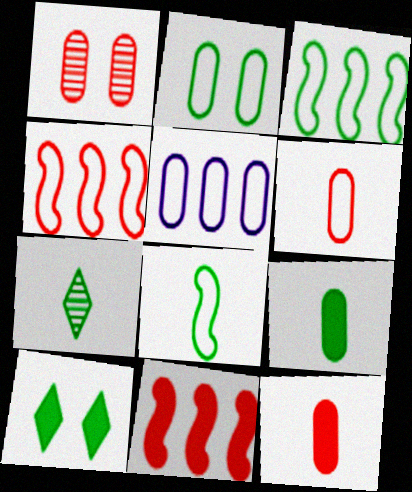[[1, 5, 9], 
[2, 5, 6], 
[7, 8, 9]]